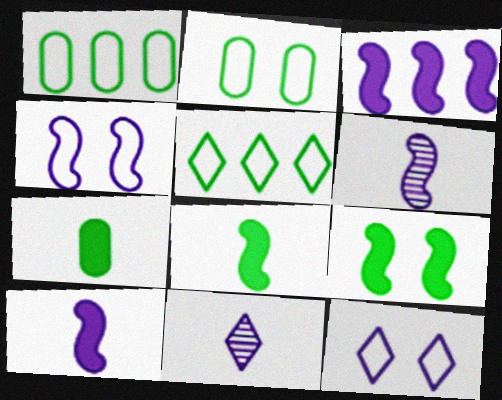[[3, 4, 6]]